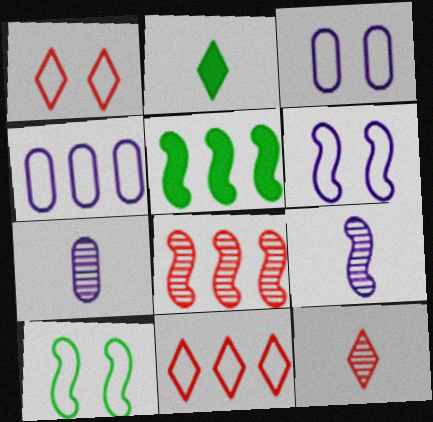[[1, 3, 10], 
[1, 5, 7], 
[2, 3, 8], 
[3, 5, 12]]